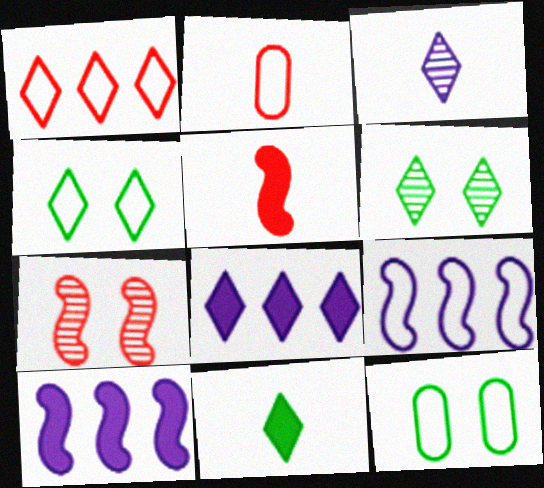[[2, 4, 9], 
[2, 6, 10]]